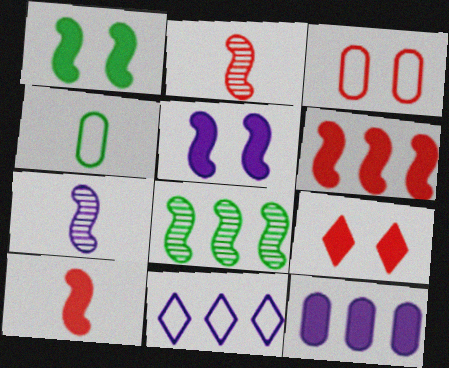[]